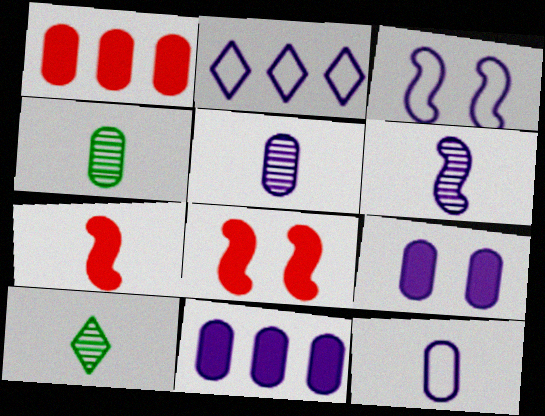[[1, 3, 10], 
[2, 3, 12], 
[2, 4, 8], 
[2, 6, 9], 
[7, 10, 12]]